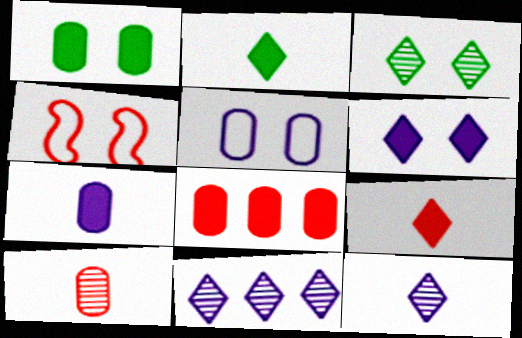[[1, 7, 8]]